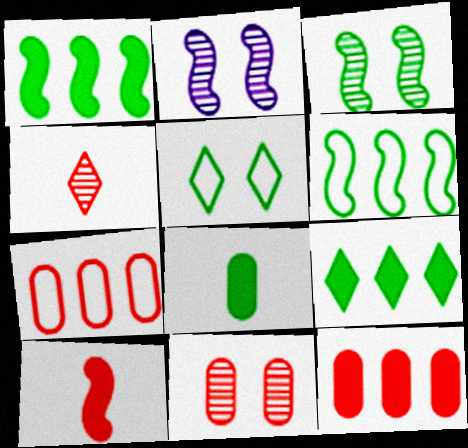[[2, 6, 10]]